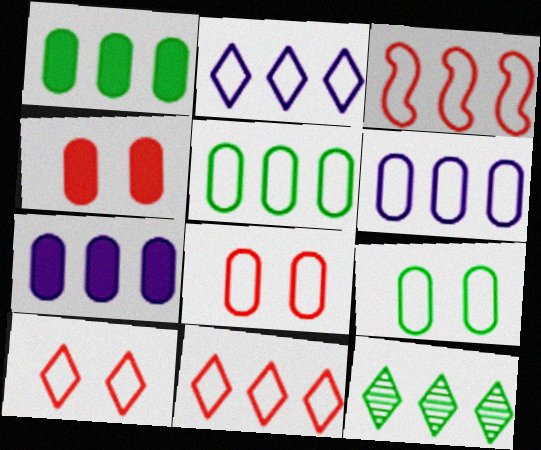[[2, 3, 5], 
[3, 7, 12]]